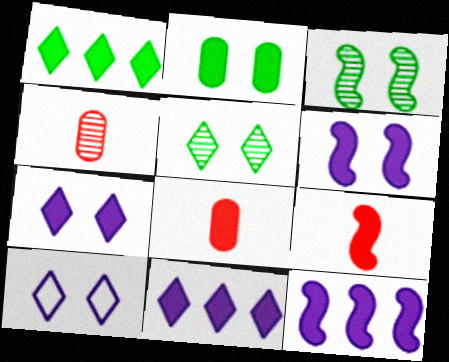[[1, 6, 8], 
[2, 9, 11]]